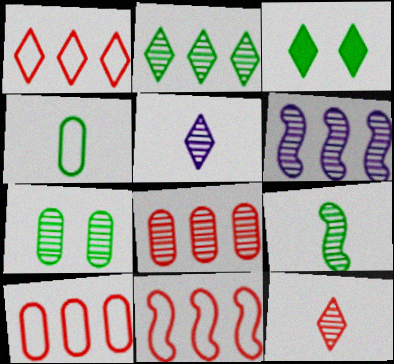[[1, 3, 5], 
[1, 10, 11], 
[2, 6, 8], 
[2, 7, 9], 
[6, 7, 12]]